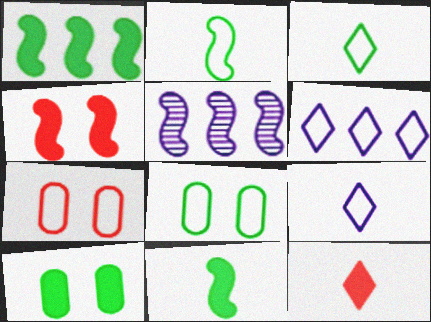[[2, 4, 5], 
[2, 6, 7], 
[5, 8, 12]]